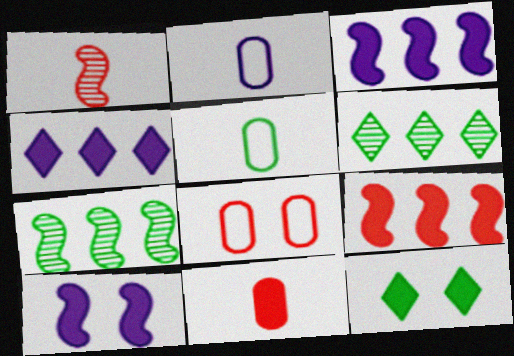[[3, 11, 12], 
[5, 7, 12]]